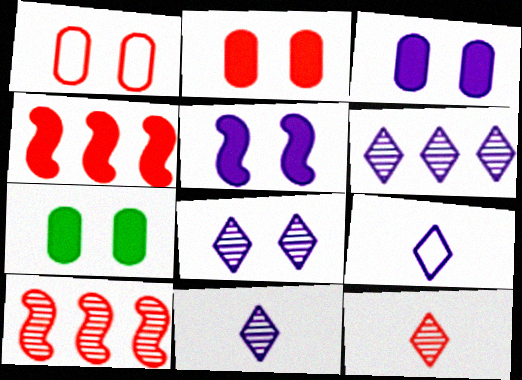[[1, 4, 12], 
[2, 3, 7], 
[6, 8, 11], 
[7, 9, 10]]